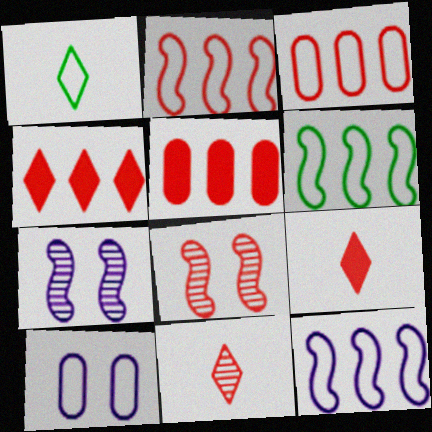[[1, 2, 10], 
[1, 5, 7], 
[2, 6, 12], 
[3, 8, 9]]